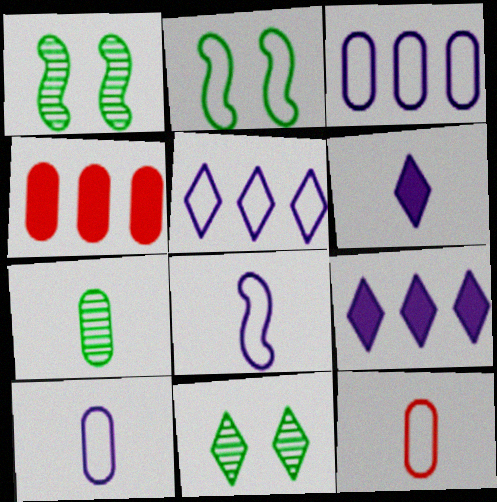[[1, 9, 12], 
[2, 5, 12], 
[4, 8, 11]]